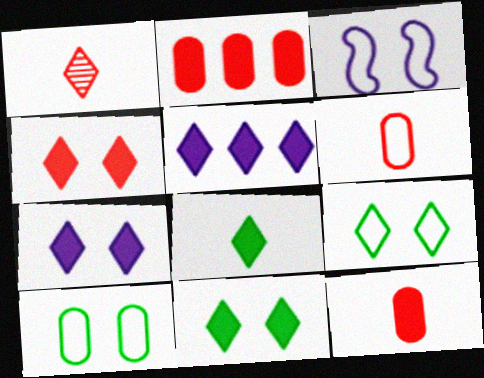[[1, 5, 9], 
[4, 5, 8], 
[4, 7, 11]]